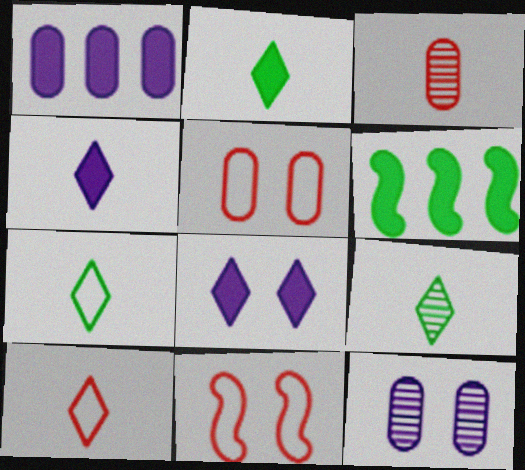[[1, 9, 11], 
[2, 7, 9], 
[4, 9, 10], 
[6, 10, 12]]